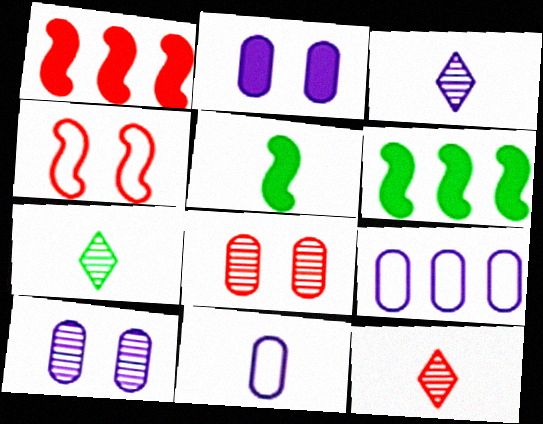[[3, 7, 12], 
[5, 11, 12]]